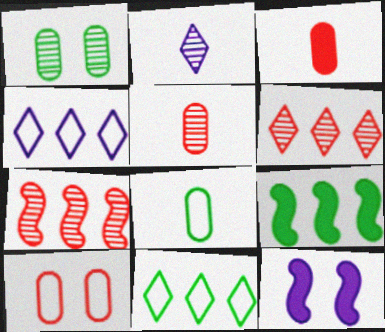[[1, 2, 7], 
[2, 9, 10], 
[5, 11, 12], 
[6, 8, 12]]